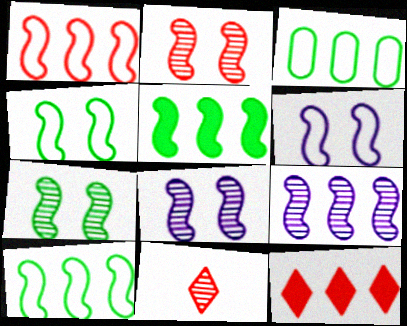[[1, 5, 9], 
[2, 7, 8], 
[3, 9, 12]]